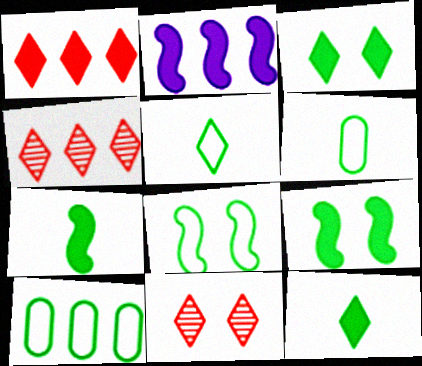[[2, 4, 10], 
[2, 6, 11], 
[5, 8, 10]]